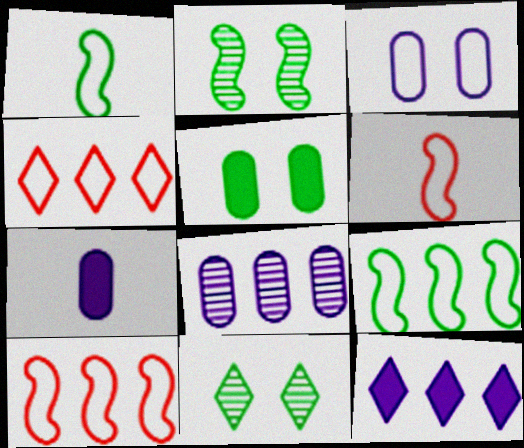[[1, 3, 4], 
[2, 4, 7], 
[3, 7, 8], 
[7, 10, 11]]